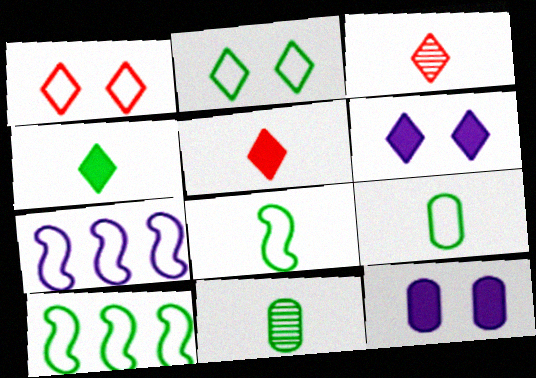[[1, 7, 9], 
[2, 9, 10], 
[3, 10, 12], 
[4, 8, 11]]